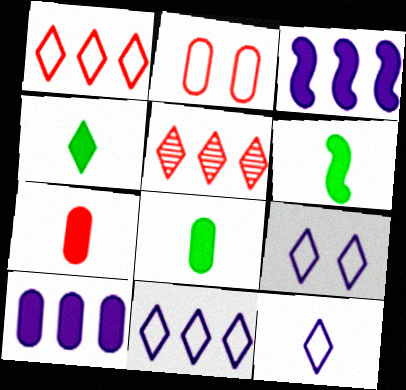[[4, 5, 9], 
[4, 6, 8], 
[9, 11, 12]]